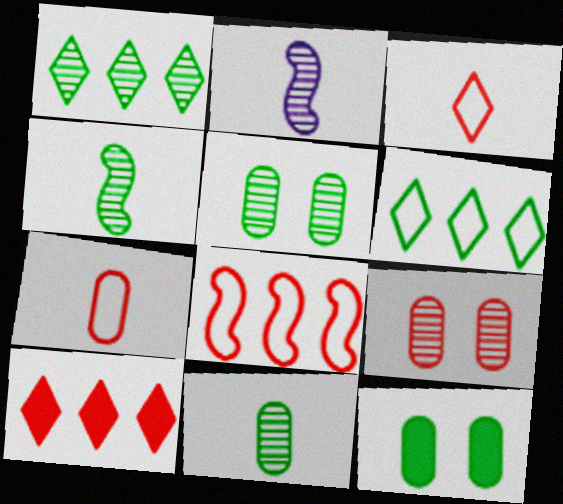[[1, 2, 9], 
[1, 4, 5], 
[4, 6, 12]]